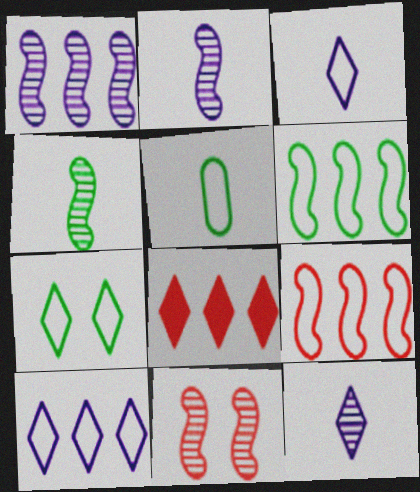[[1, 4, 11], 
[5, 6, 7], 
[7, 8, 12]]